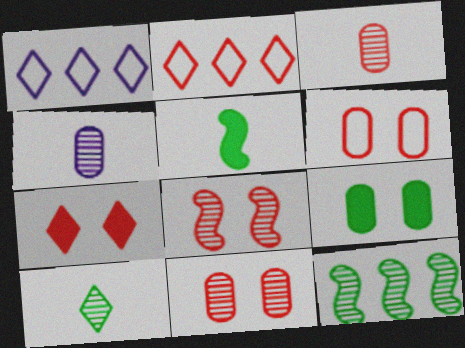[[1, 5, 11], 
[1, 7, 10], 
[6, 7, 8]]